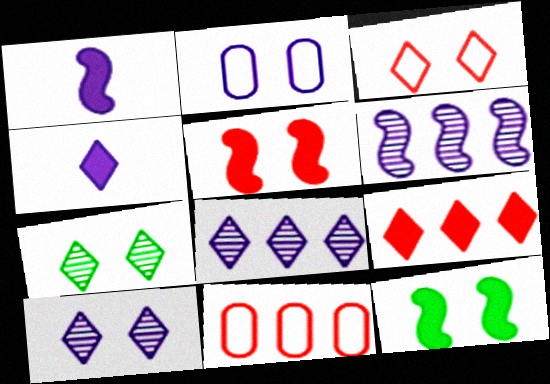[[1, 2, 8], 
[1, 7, 11], 
[2, 4, 6], 
[2, 5, 7]]